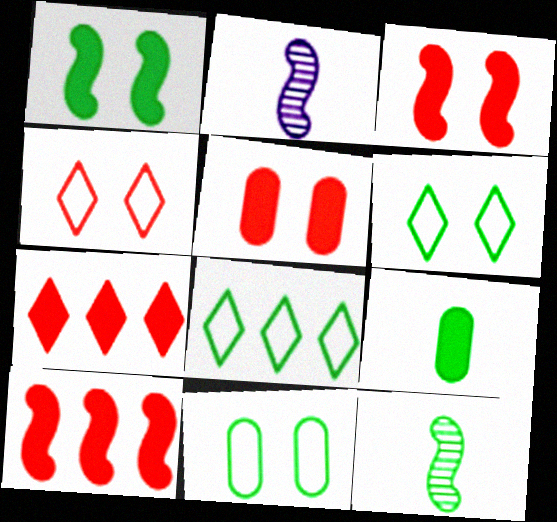[[2, 5, 8], 
[2, 7, 11]]